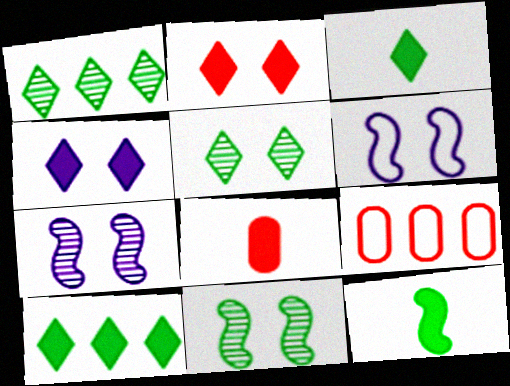[[1, 6, 8], 
[3, 7, 9]]